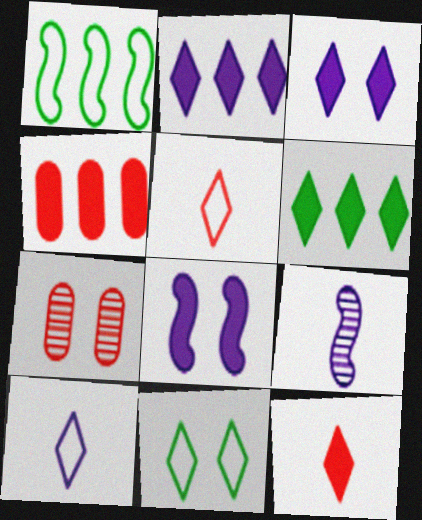[[3, 6, 12], 
[4, 9, 11], 
[7, 8, 11]]